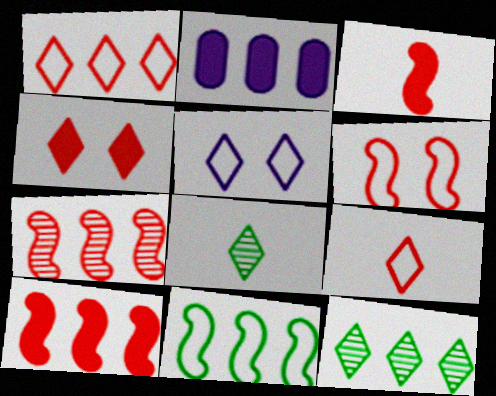[[2, 6, 8], 
[3, 6, 7]]